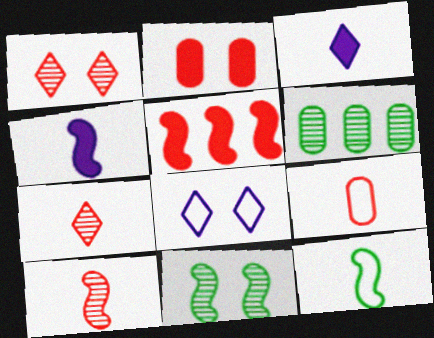[[1, 5, 9], 
[2, 8, 11], 
[4, 10, 12]]